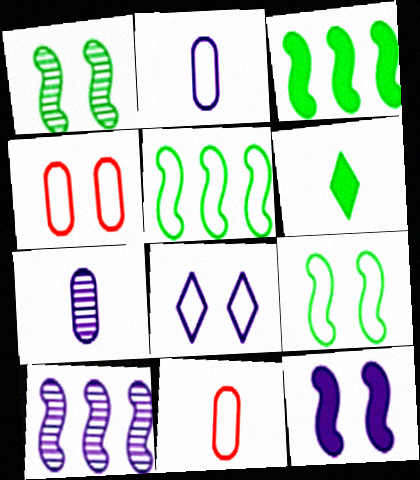[[4, 6, 10], 
[4, 8, 9], 
[5, 8, 11]]